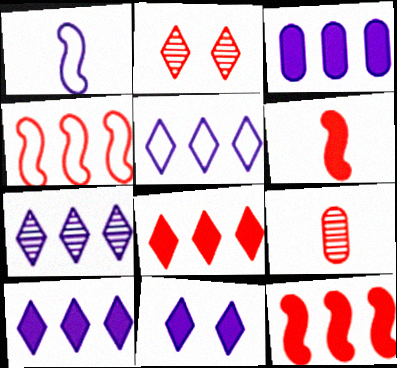[[5, 7, 10]]